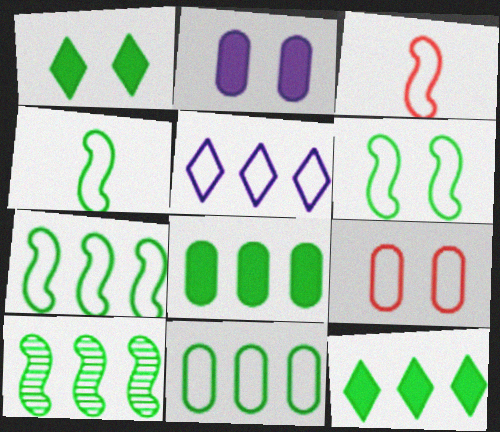[[4, 5, 9], 
[4, 6, 7], 
[10, 11, 12]]